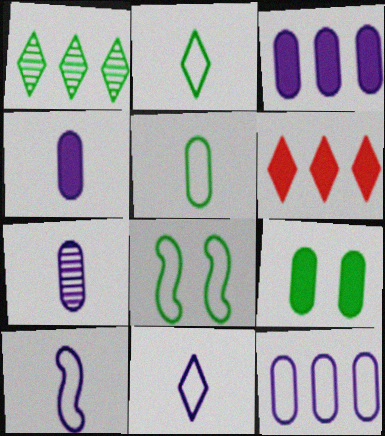[[6, 7, 8]]